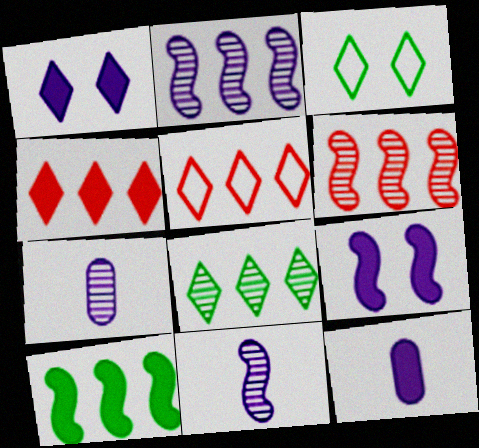[[3, 6, 12]]